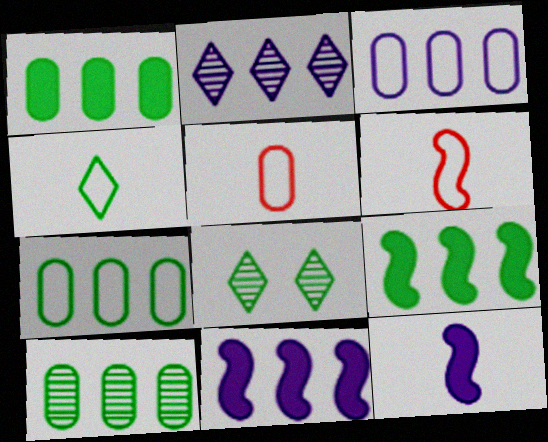[[1, 7, 10], 
[2, 3, 11], 
[5, 8, 11]]